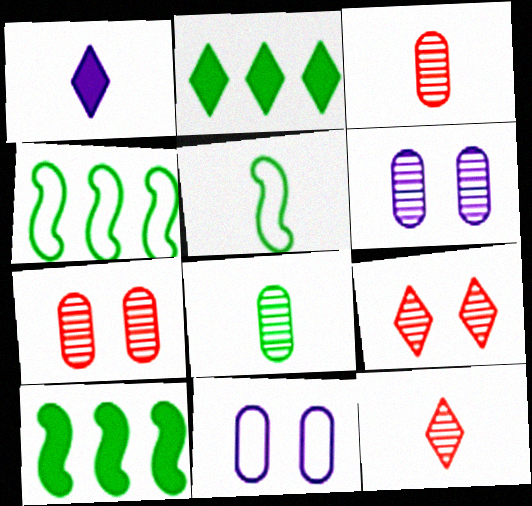[[1, 3, 5], 
[1, 4, 7], 
[10, 11, 12]]